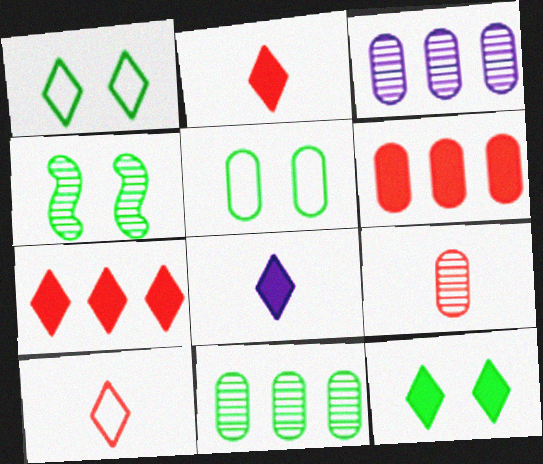[[4, 5, 12], 
[7, 8, 12]]